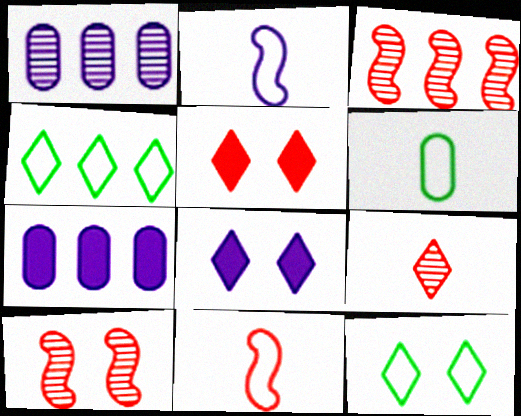[[1, 2, 8], 
[3, 4, 7], 
[3, 6, 8], 
[4, 8, 9]]